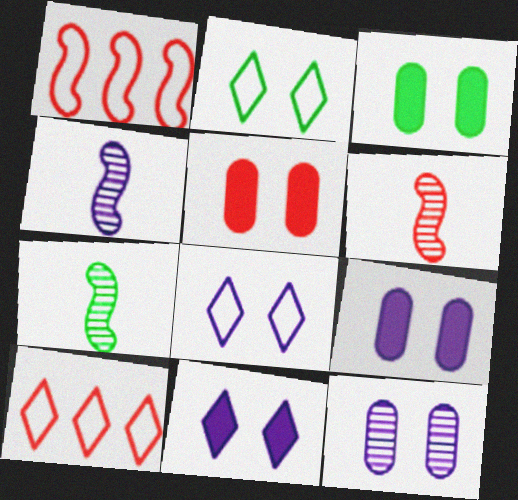[[3, 4, 10], 
[3, 5, 9], 
[4, 6, 7], 
[5, 6, 10], 
[7, 9, 10]]